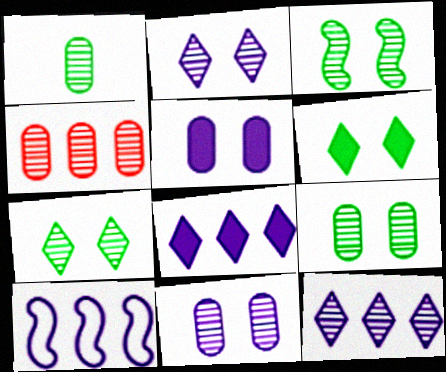[[1, 4, 11], 
[3, 7, 9]]